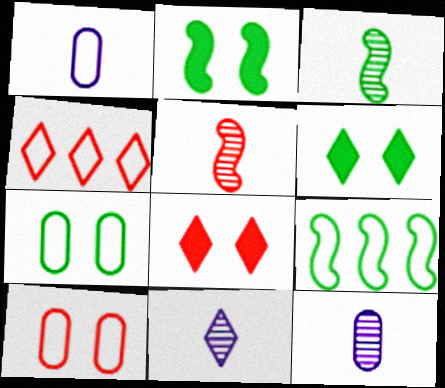[[2, 3, 9], 
[2, 4, 12], 
[4, 6, 11], 
[8, 9, 12]]